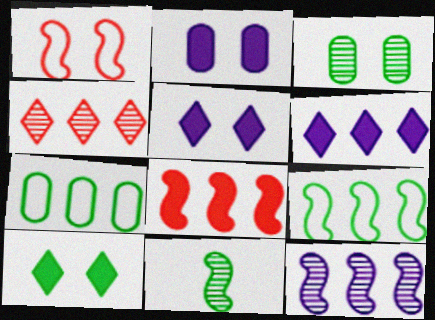[[1, 3, 5], 
[7, 10, 11], 
[8, 9, 12]]